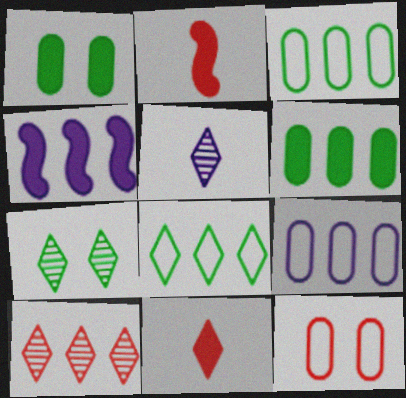[[1, 4, 11], 
[2, 7, 9], 
[2, 10, 12], 
[3, 4, 10], 
[5, 7, 10]]